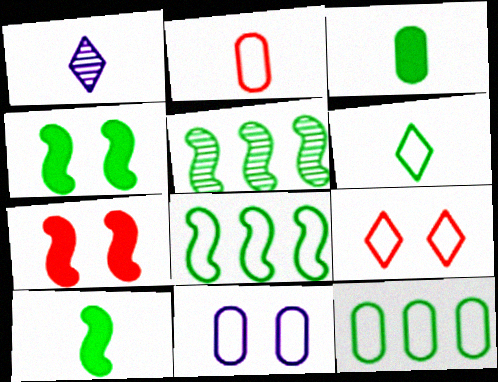[[1, 2, 10], 
[1, 7, 12], 
[2, 11, 12]]